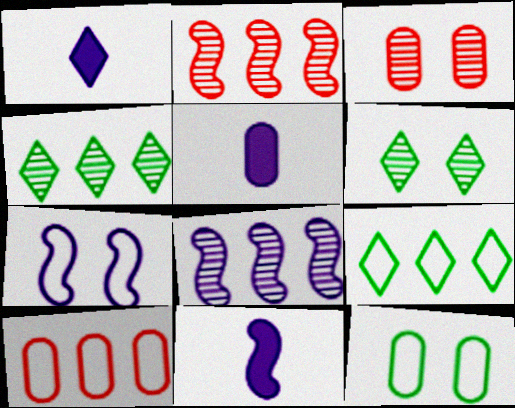[[1, 2, 12], 
[1, 5, 11], 
[3, 9, 11], 
[6, 10, 11], 
[7, 8, 11]]